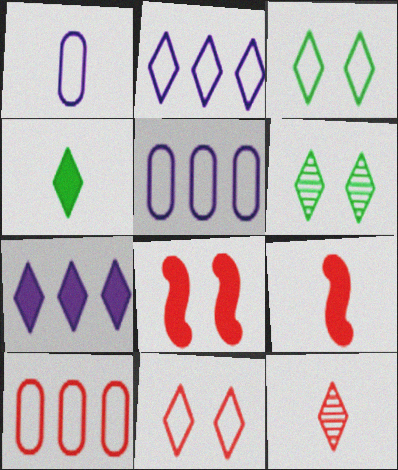[[3, 7, 12], 
[5, 6, 9], 
[8, 10, 12]]